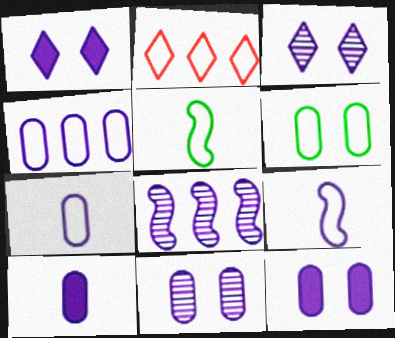[[1, 7, 8], 
[2, 6, 9], 
[4, 10, 11]]